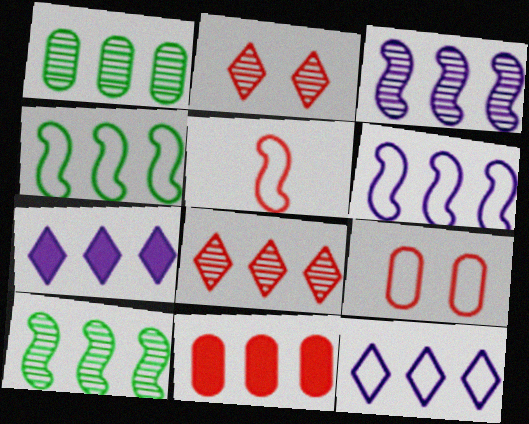[[1, 3, 8], 
[2, 5, 11], 
[10, 11, 12]]